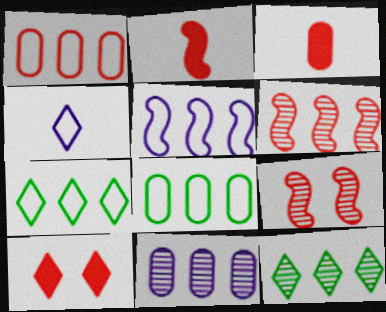[[1, 5, 7], 
[4, 10, 12], 
[6, 11, 12]]